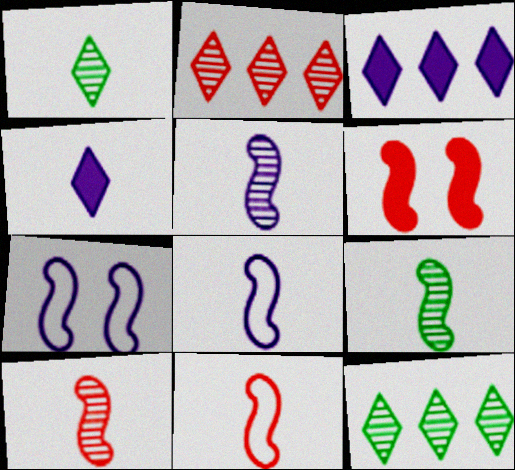[[5, 9, 10]]